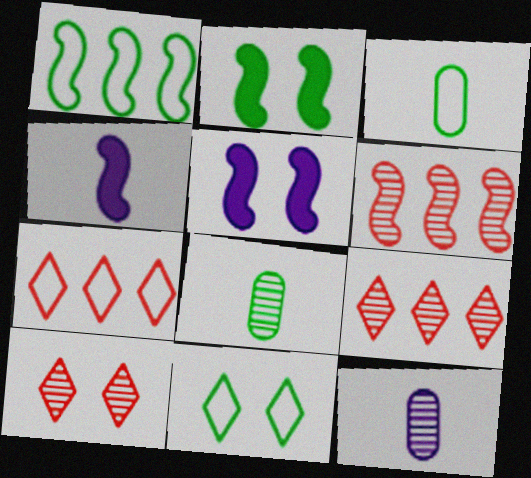[[1, 3, 11], 
[2, 7, 12], 
[3, 5, 9], 
[5, 7, 8]]